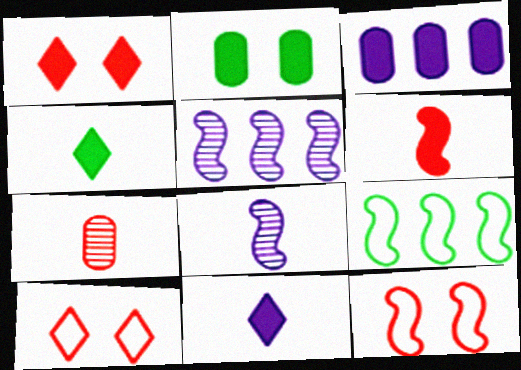[]